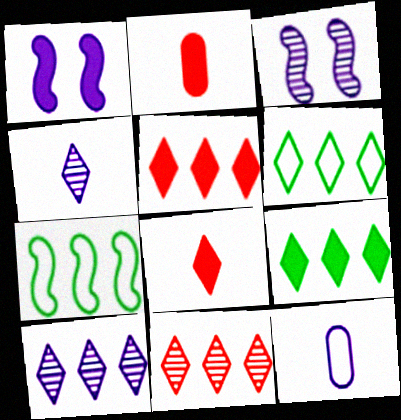[[1, 2, 9], 
[1, 10, 12], 
[2, 3, 6], 
[5, 6, 10]]